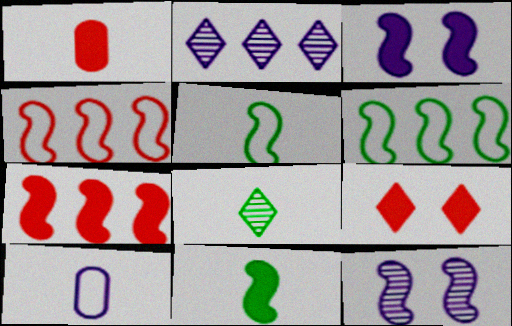[[1, 7, 9], 
[2, 3, 10], 
[3, 7, 11], 
[4, 11, 12], 
[5, 7, 12]]